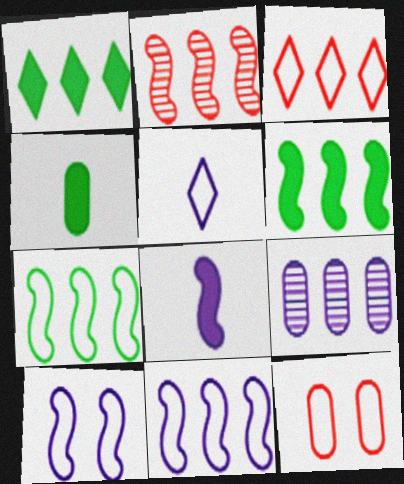[[2, 6, 11], 
[3, 6, 9], 
[4, 9, 12], 
[5, 7, 12]]